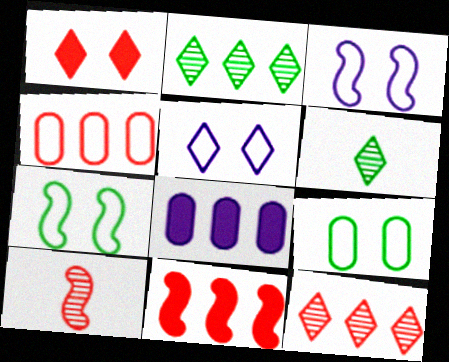[[1, 4, 10], 
[4, 11, 12]]